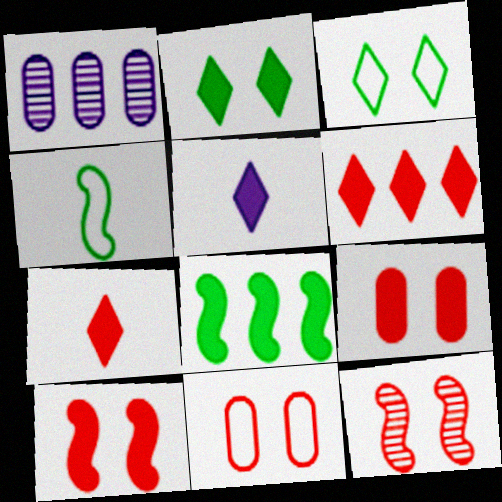[[2, 5, 6], 
[5, 8, 9]]